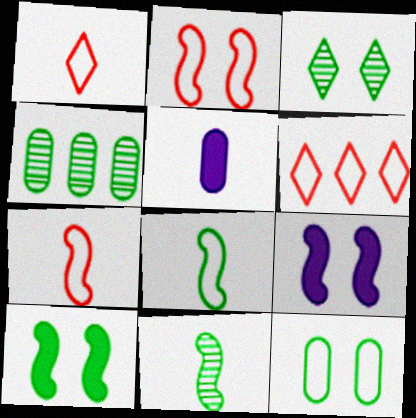[[1, 4, 9], 
[1, 5, 11], 
[3, 4, 11], 
[3, 10, 12]]